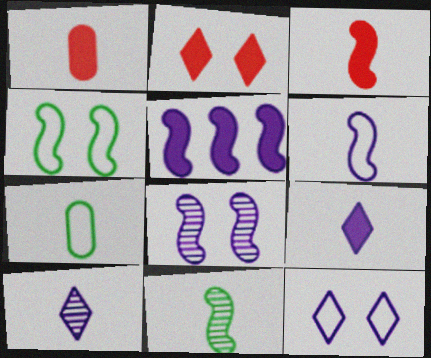[[3, 6, 11], 
[3, 7, 10], 
[5, 6, 8]]